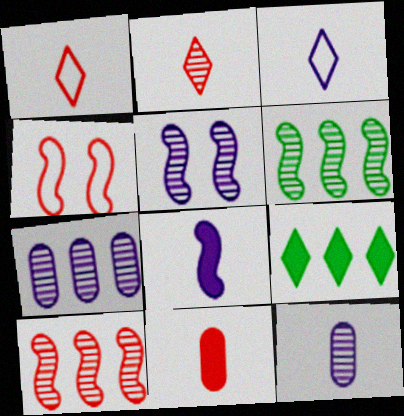[[3, 8, 12], 
[4, 6, 8], 
[4, 9, 12]]